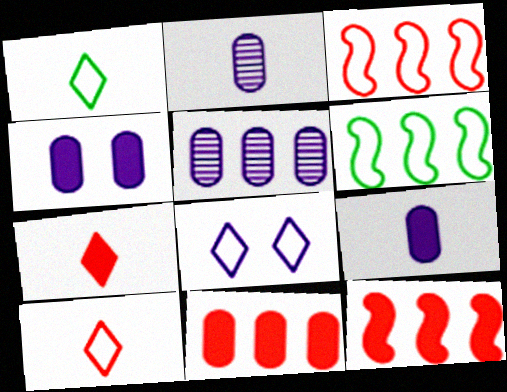[]